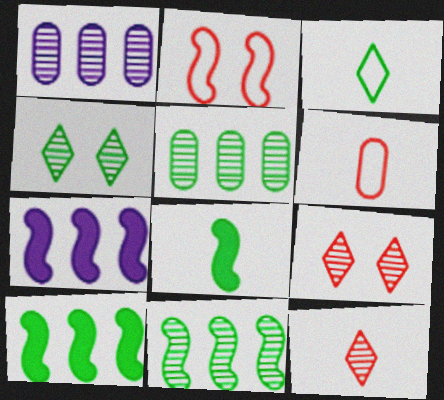[[4, 6, 7]]